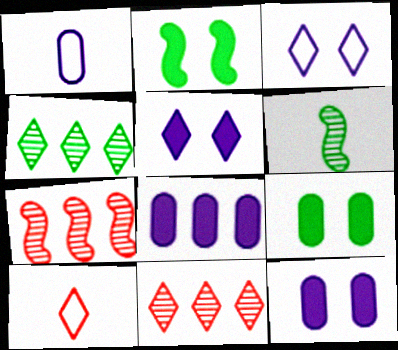[[1, 2, 11], 
[4, 5, 10]]